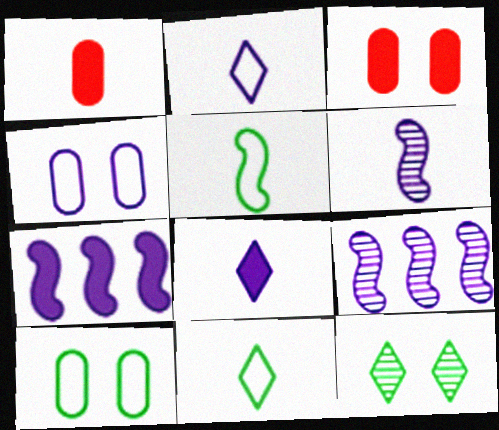[[1, 6, 11], 
[3, 9, 11], 
[4, 8, 9]]